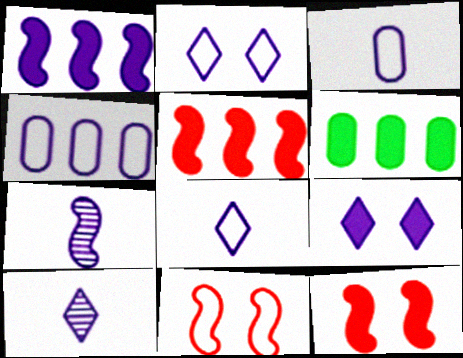[[4, 7, 9], 
[6, 10, 11]]